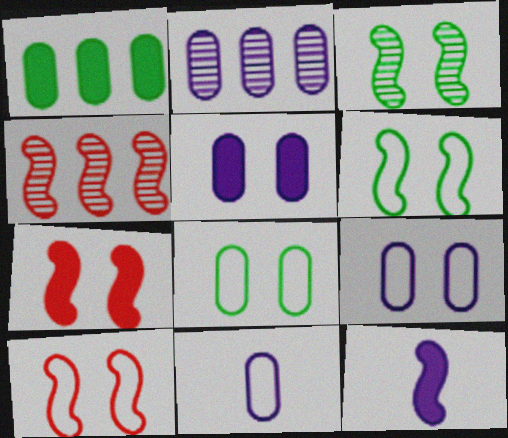[[2, 5, 11], 
[4, 6, 12]]